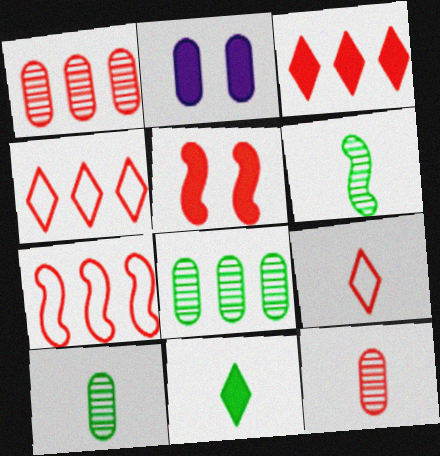[[1, 3, 7], 
[1, 5, 9], 
[2, 4, 6], 
[4, 5, 12]]